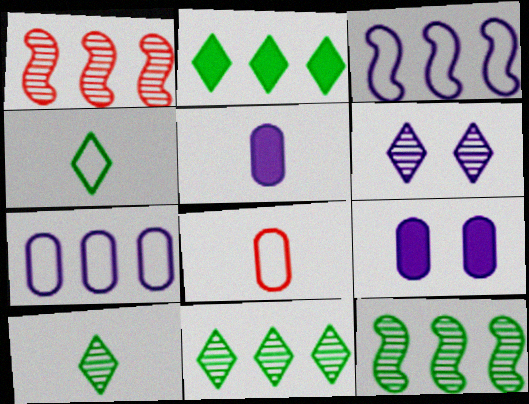[[1, 2, 7], 
[1, 4, 9], 
[3, 5, 6]]